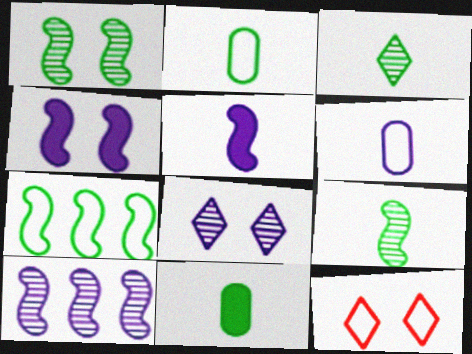[[6, 7, 12], 
[10, 11, 12]]